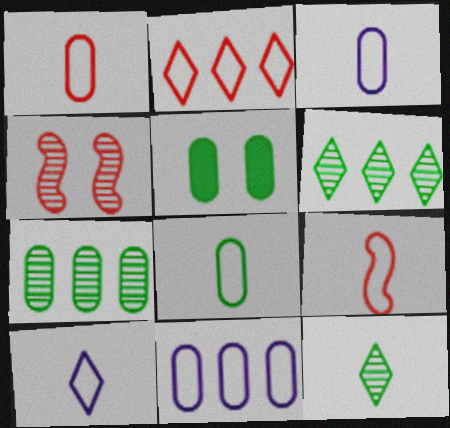[[1, 3, 8], 
[5, 7, 8], 
[8, 9, 10]]